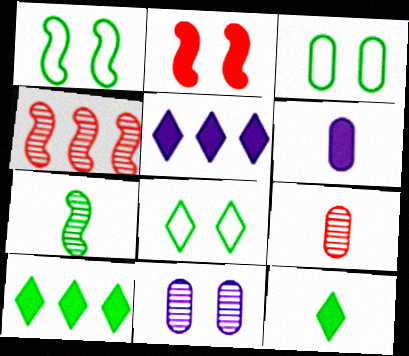[[1, 3, 8], 
[1, 5, 9], 
[2, 6, 10], 
[2, 8, 11], 
[3, 7, 10], 
[4, 6, 8]]